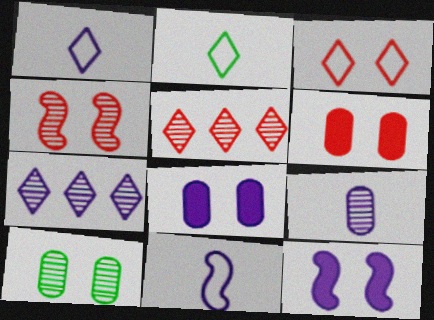[[3, 4, 6], 
[3, 10, 12], 
[7, 8, 11]]